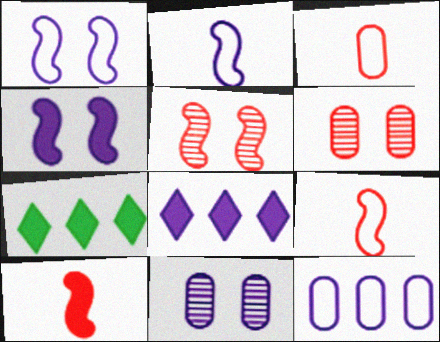[[2, 6, 7], 
[2, 8, 11], 
[7, 9, 11]]